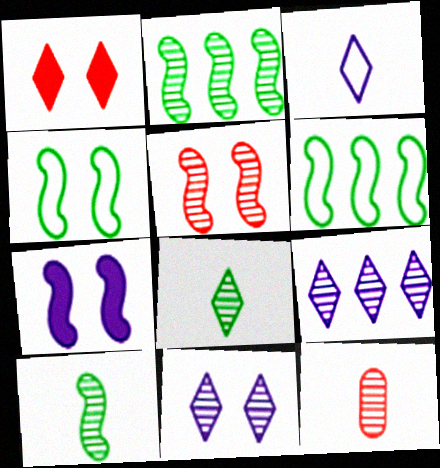[[2, 11, 12], 
[4, 5, 7]]